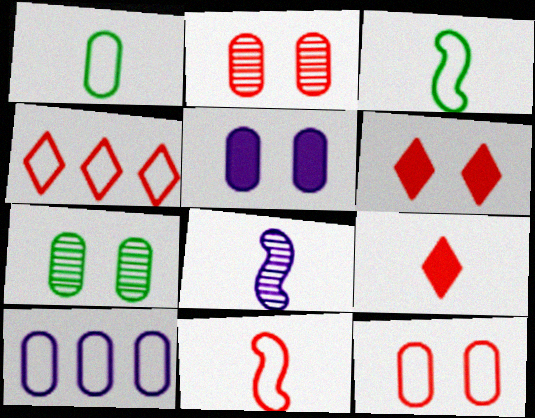[[1, 8, 9], 
[1, 10, 12], 
[4, 11, 12], 
[5, 7, 12]]